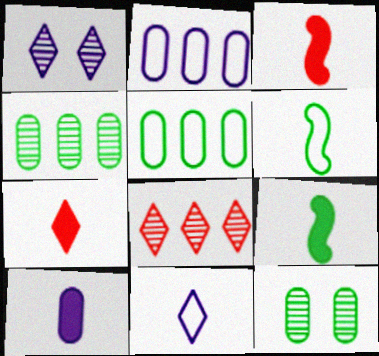[[1, 3, 5], 
[7, 9, 10]]